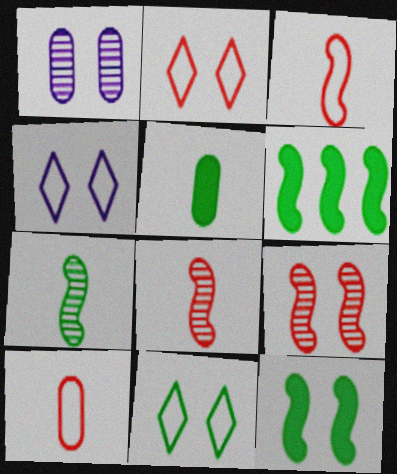[[1, 2, 12], 
[2, 4, 11]]